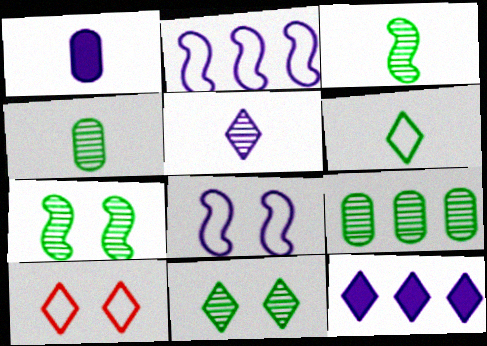[[3, 9, 11]]